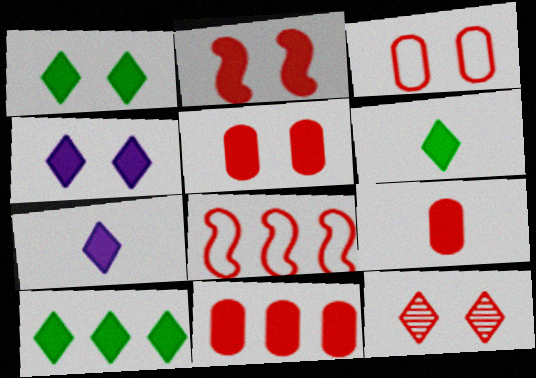[[1, 6, 10], 
[2, 3, 12], 
[5, 9, 11], 
[8, 9, 12]]